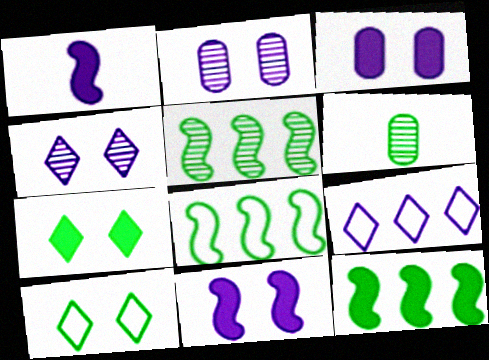[[1, 2, 9], 
[5, 8, 12], 
[6, 7, 8], 
[6, 10, 12]]